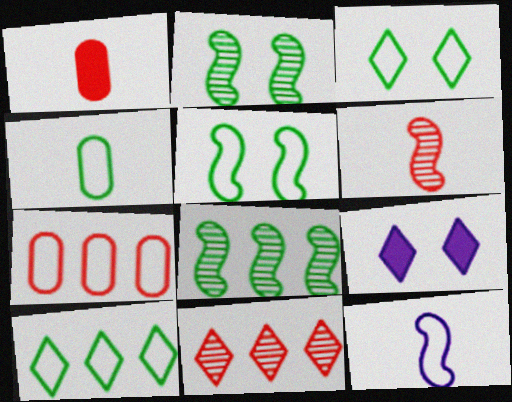[[3, 7, 12], 
[4, 5, 10]]